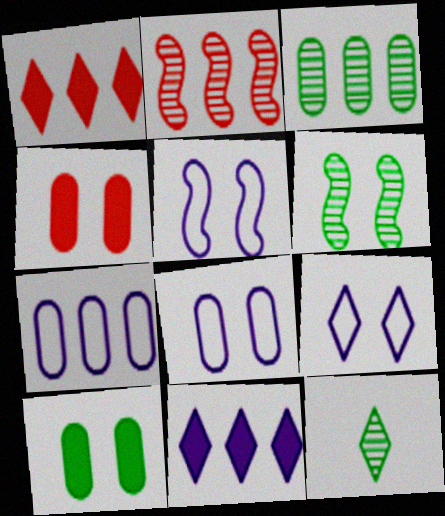[[1, 9, 12], 
[3, 6, 12], 
[4, 6, 9], 
[5, 8, 9]]